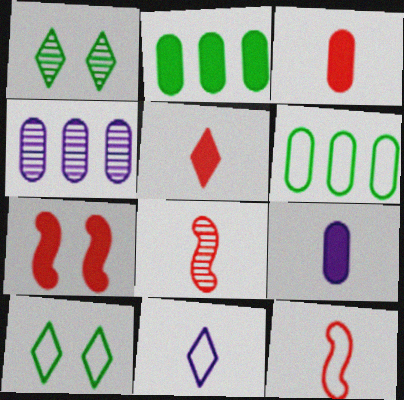[[1, 4, 8]]